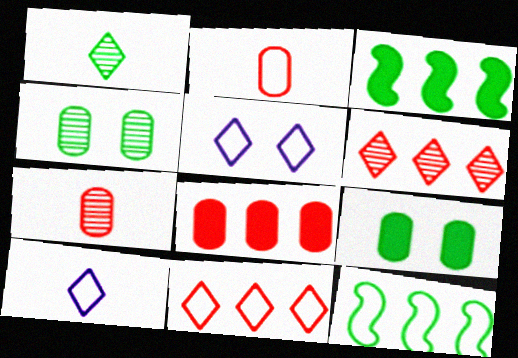[[1, 9, 12], 
[2, 5, 12], 
[3, 5, 7]]